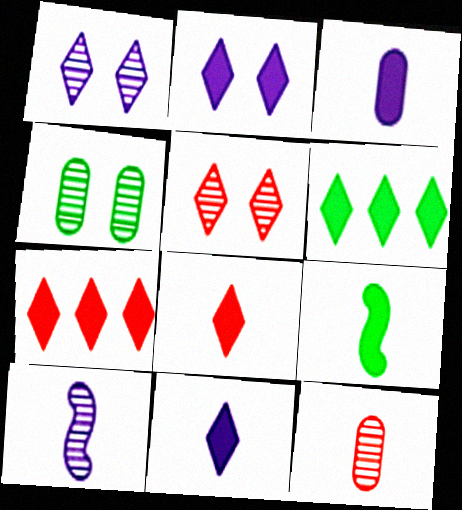[[2, 6, 8], 
[3, 8, 9]]